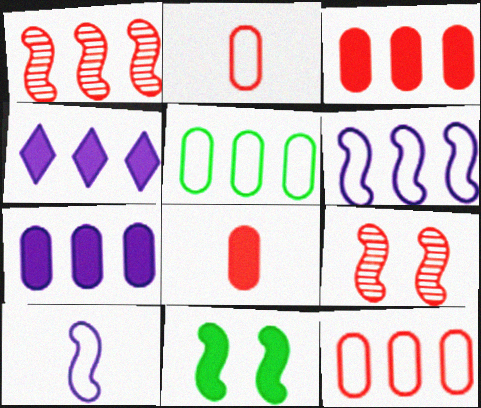[[1, 4, 5], 
[1, 10, 11], 
[4, 8, 11]]